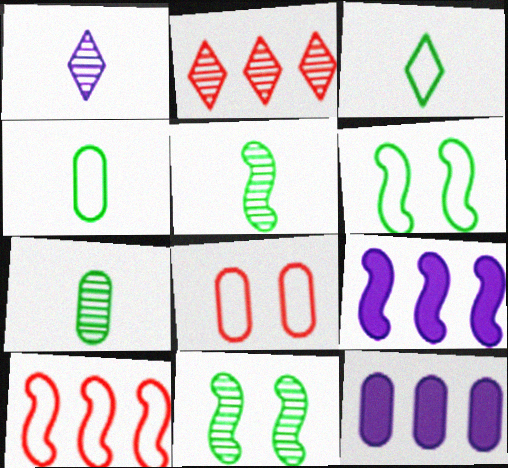[[7, 8, 12]]